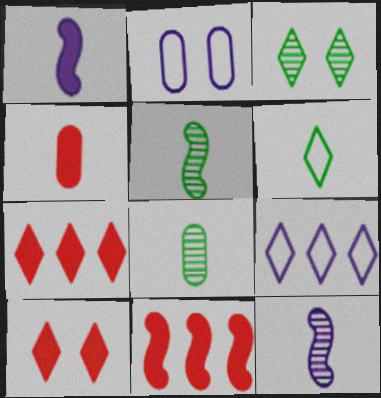[[2, 5, 7], 
[4, 6, 12], 
[4, 10, 11]]